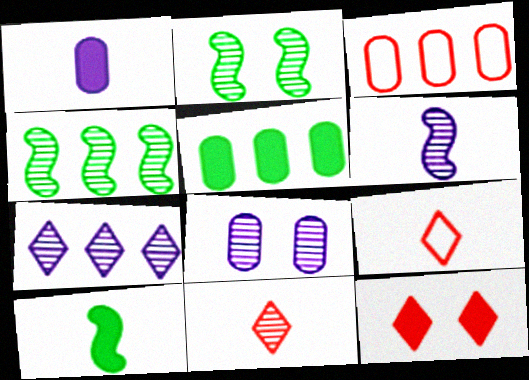[[4, 8, 11], 
[6, 7, 8]]